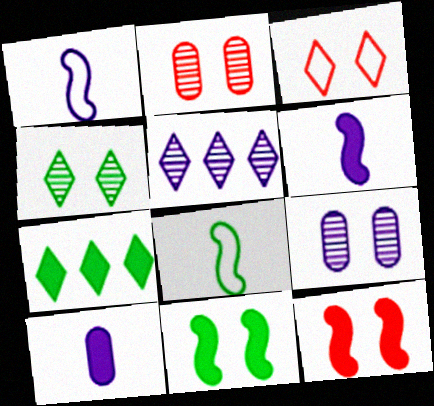[[1, 2, 7], 
[2, 3, 12], 
[3, 9, 11], 
[7, 10, 12]]